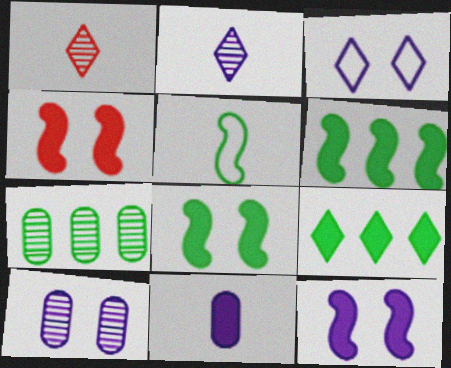[[1, 3, 9], 
[1, 5, 11], 
[3, 10, 12], 
[4, 8, 12], 
[4, 9, 11]]